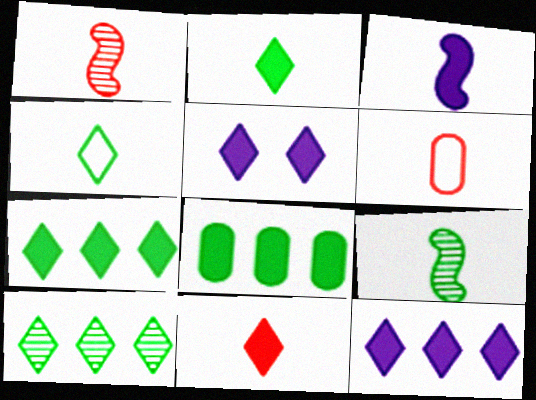[[1, 6, 11], 
[5, 7, 11]]